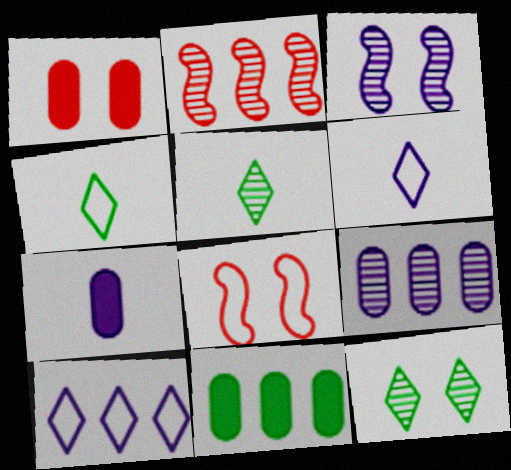[[1, 7, 11], 
[2, 10, 11], 
[3, 7, 10]]